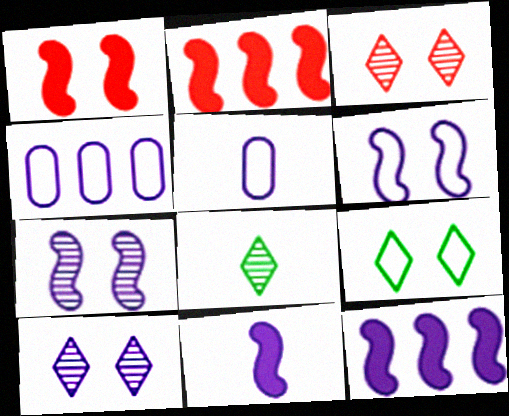[[1, 4, 8], 
[4, 10, 11], 
[5, 10, 12]]